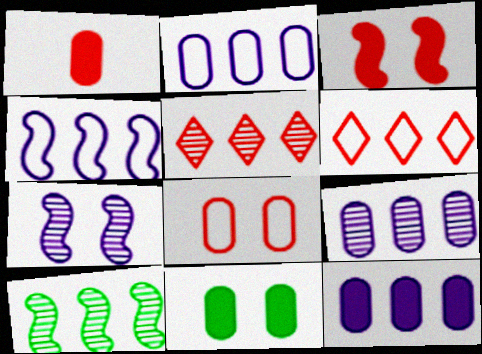[[1, 11, 12], 
[2, 9, 12], 
[5, 9, 10], 
[6, 10, 12]]